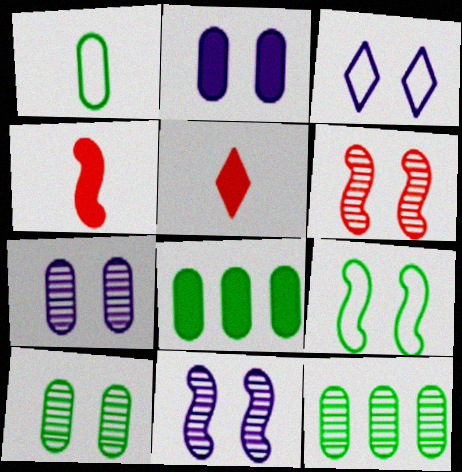[[1, 8, 10], 
[2, 3, 11], 
[3, 4, 12]]